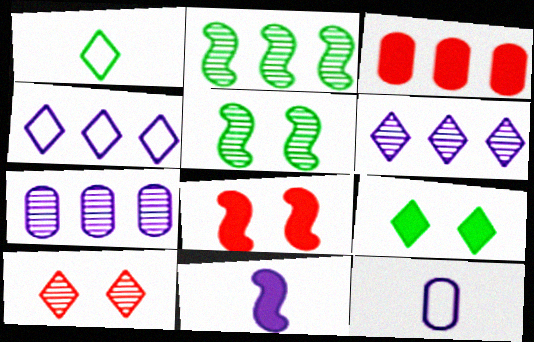[[1, 7, 8], 
[2, 3, 4], 
[3, 9, 11]]